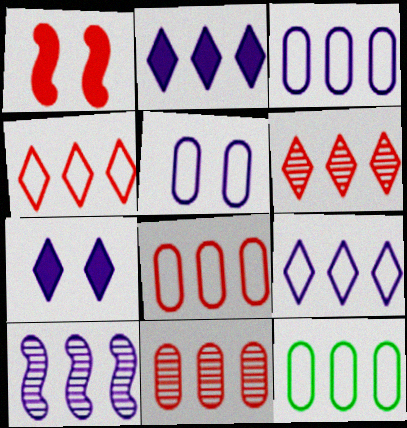[[2, 3, 10], 
[3, 8, 12]]